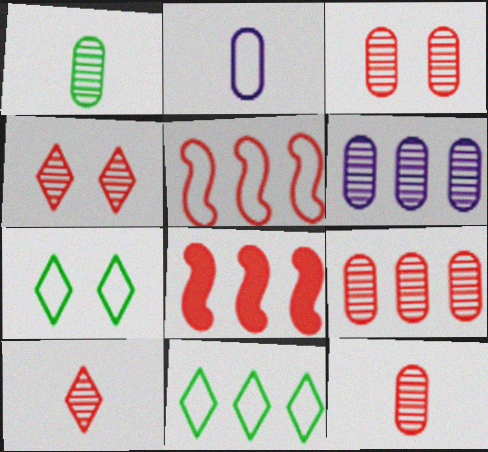[[1, 3, 6], 
[2, 5, 7], 
[3, 9, 12], 
[6, 8, 11]]